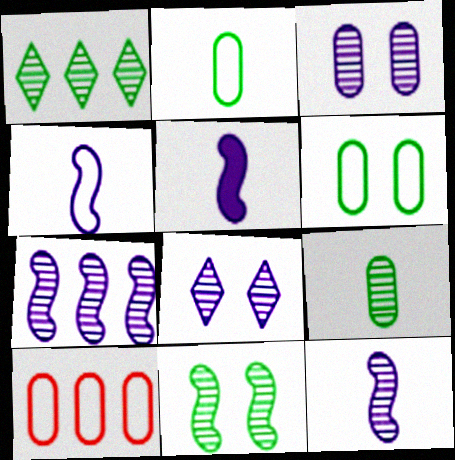[[1, 9, 11], 
[4, 5, 12]]